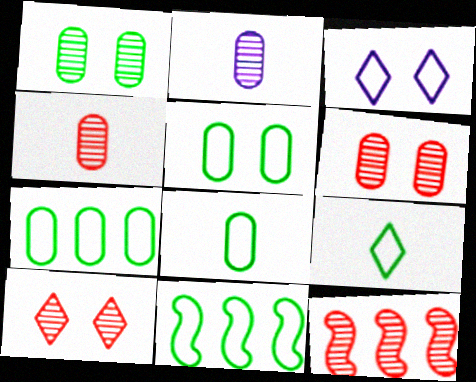[[4, 10, 12], 
[5, 7, 8], 
[5, 9, 11]]